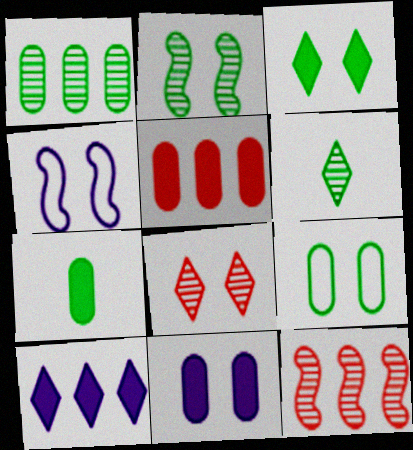[[1, 2, 6], 
[1, 7, 9], 
[2, 3, 9], 
[4, 5, 6], 
[5, 7, 11]]